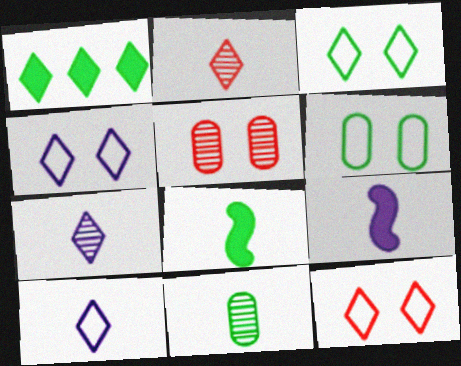[[1, 2, 4], 
[1, 7, 12], 
[3, 4, 12]]